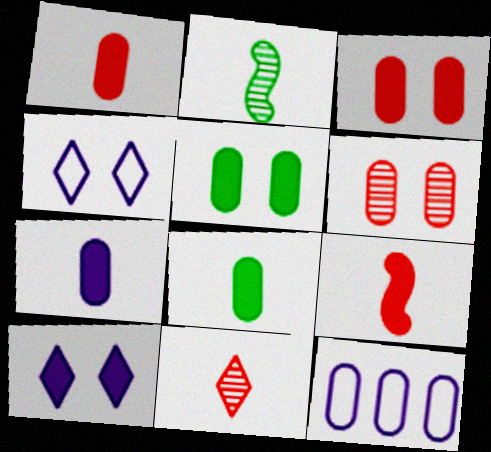[[1, 7, 8], 
[6, 8, 12]]